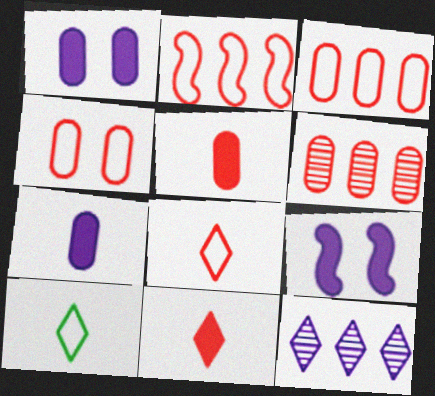[[2, 4, 8], 
[4, 5, 6], 
[6, 9, 10]]